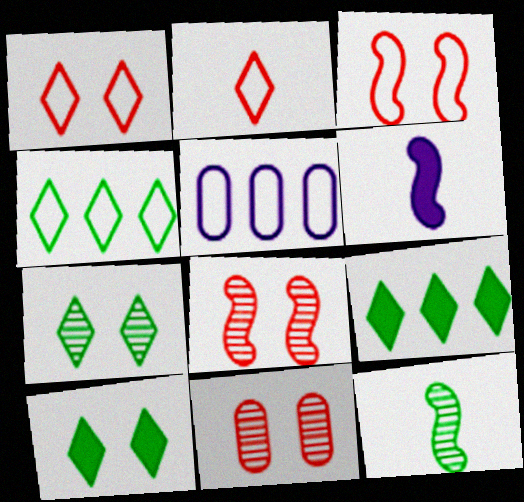[[4, 6, 11]]